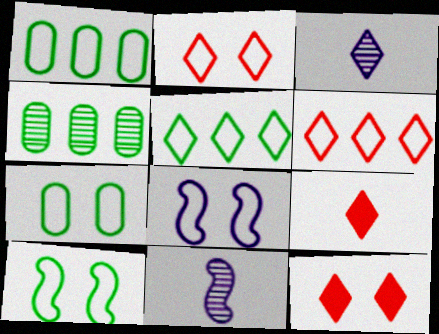[[1, 11, 12], 
[2, 7, 8], 
[3, 5, 12], 
[4, 8, 9]]